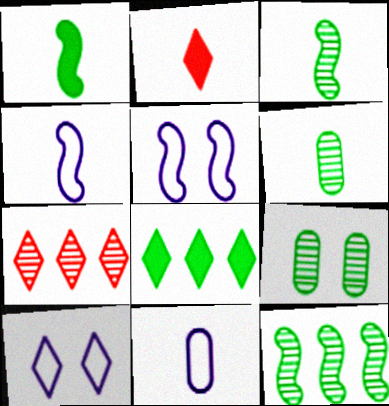[[2, 3, 11], 
[2, 4, 6]]